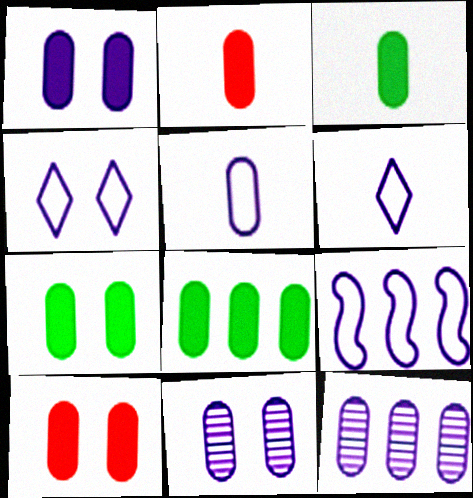[[1, 2, 8], 
[1, 5, 12], 
[1, 7, 10], 
[3, 7, 8], 
[4, 5, 9]]